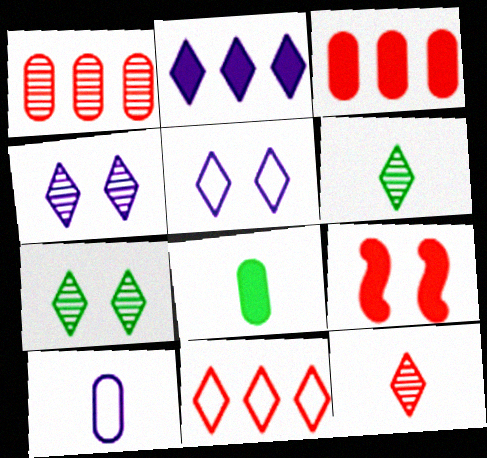[[2, 8, 9]]